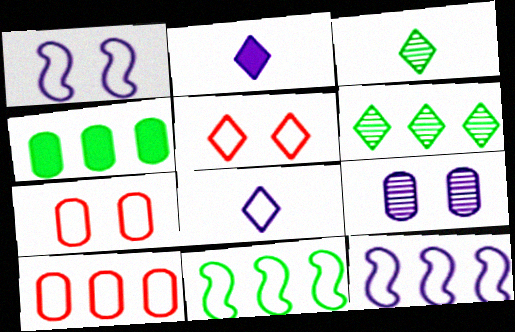[[2, 5, 6], 
[2, 9, 12], 
[4, 6, 11], 
[7, 8, 11]]